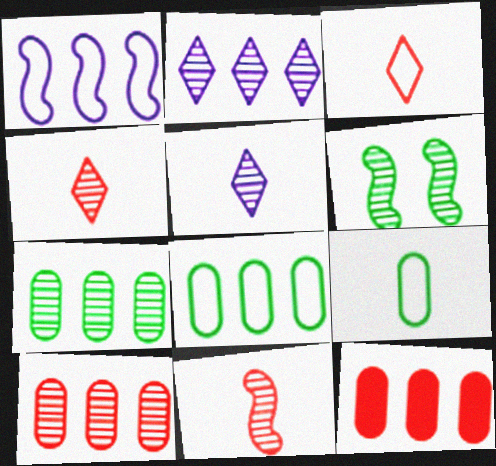[[5, 6, 10]]